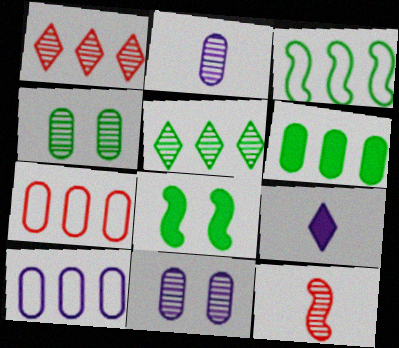[[3, 5, 6], 
[5, 11, 12]]